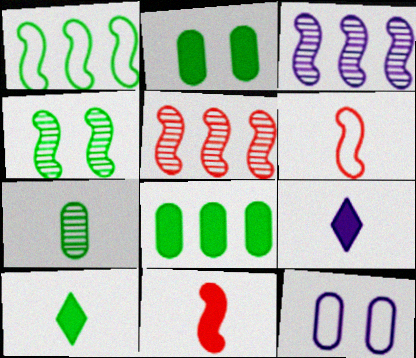[[3, 9, 12], 
[5, 10, 12], 
[6, 7, 9]]